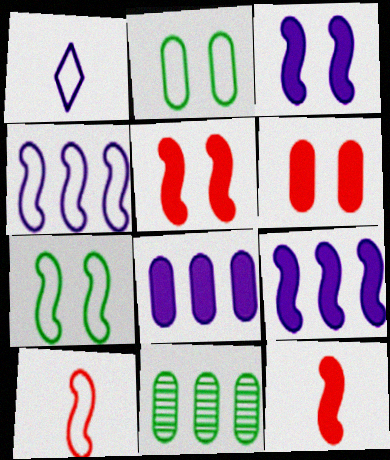[[1, 5, 11], 
[4, 7, 10]]